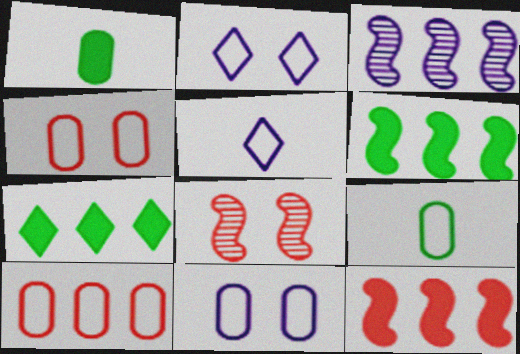[[3, 7, 10], 
[9, 10, 11]]